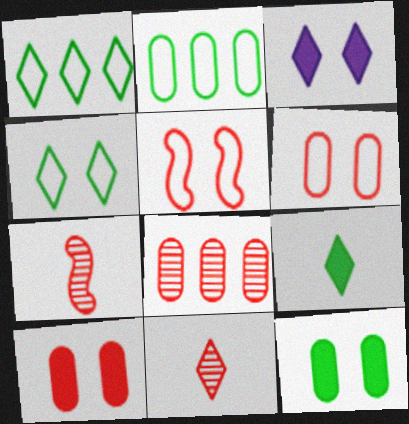[[1, 3, 11], 
[2, 3, 7]]